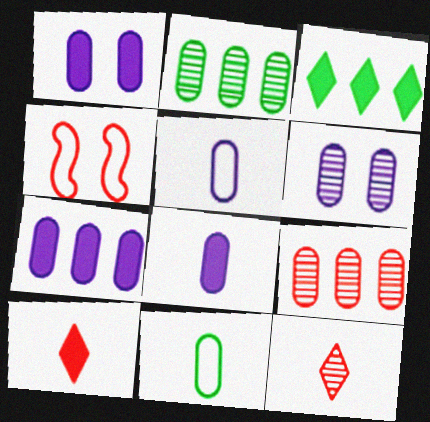[[1, 7, 8], 
[1, 9, 11], 
[4, 9, 10], 
[5, 6, 7]]